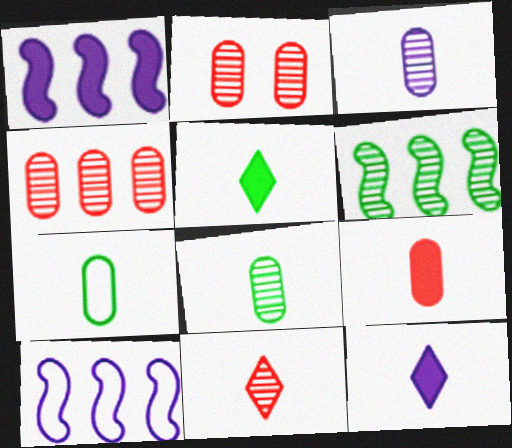[[2, 5, 10], 
[3, 7, 9]]